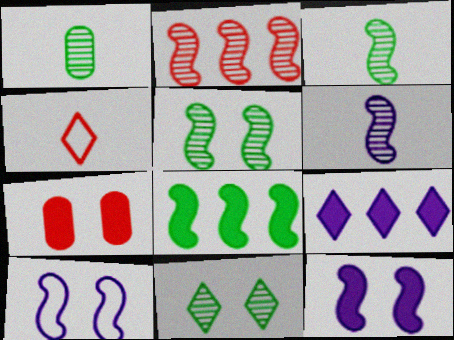[[2, 4, 7], 
[2, 5, 6], 
[4, 9, 11], 
[7, 10, 11]]